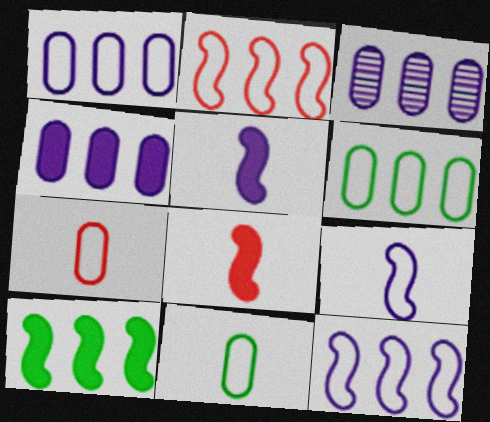[[1, 3, 4]]